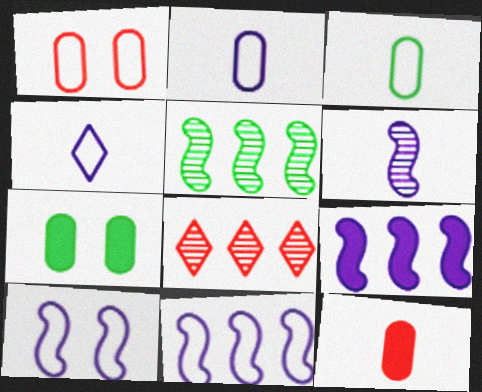[[6, 9, 10]]